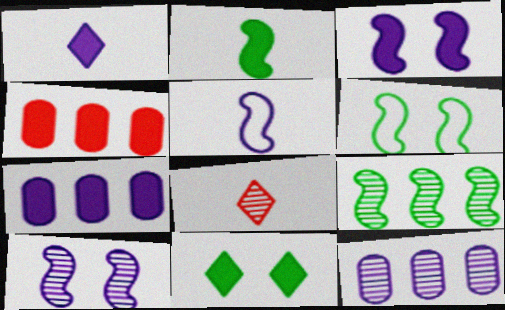[[1, 3, 7], 
[2, 6, 9], 
[6, 7, 8]]